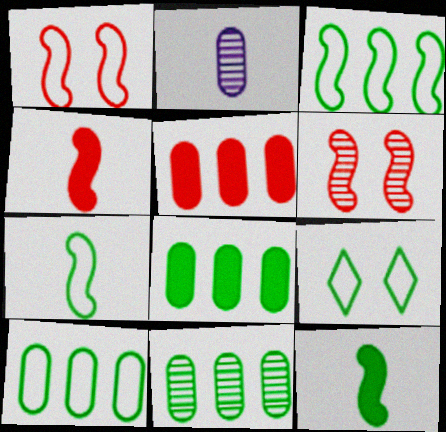[[7, 9, 10], 
[8, 10, 11], 
[9, 11, 12]]